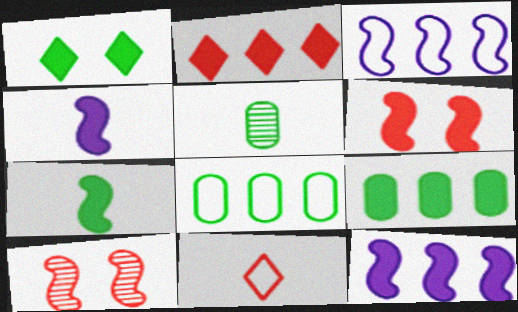[[1, 7, 9], 
[2, 9, 12], 
[3, 7, 10], 
[4, 5, 11], 
[6, 7, 12]]